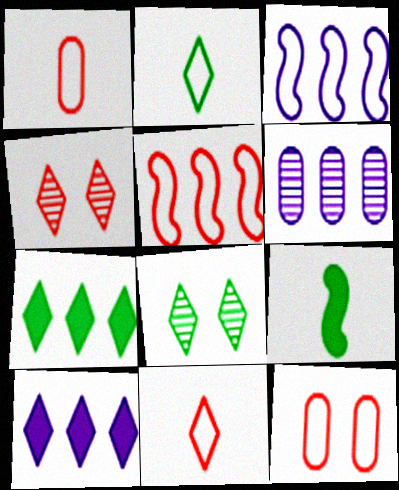[[2, 3, 12], 
[2, 4, 10], 
[2, 7, 8], 
[3, 6, 10], 
[5, 6, 7], 
[5, 11, 12], 
[8, 10, 11]]